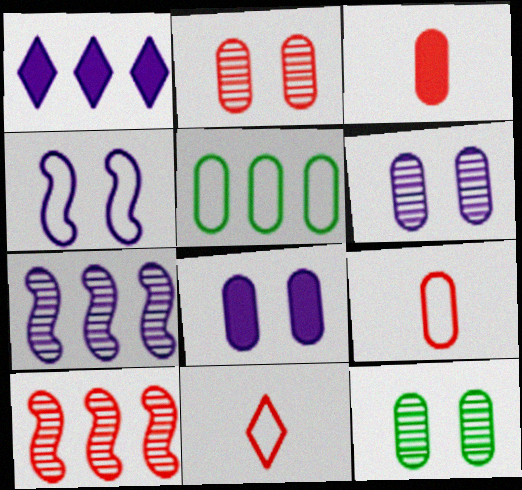[[1, 5, 10], 
[2, 6, 12], 
[3, 5, 6], 
[4, 5, 11]]